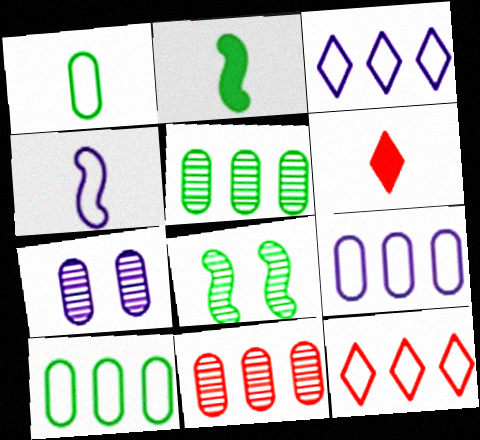[[2, 7, 12], 
[6, 8, 9]]